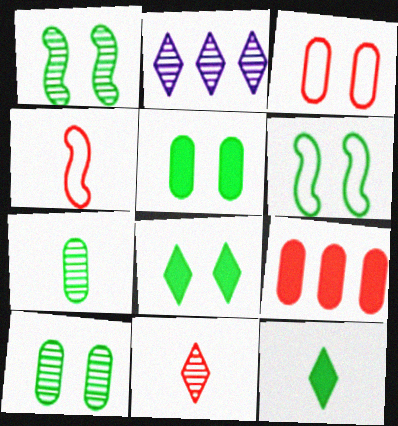[[2, 4, 5], 
[6, 8, 10]]